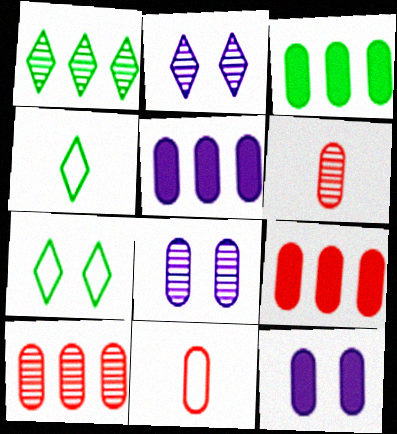[[3, 5, 9], 
[3, 8, 11]]